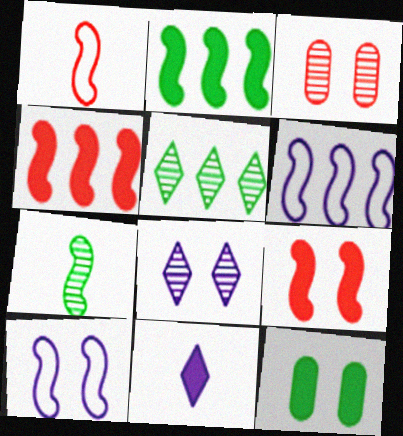[[4, 7, 10], 
[4, 11, 12], 
[6, 7, 9]]